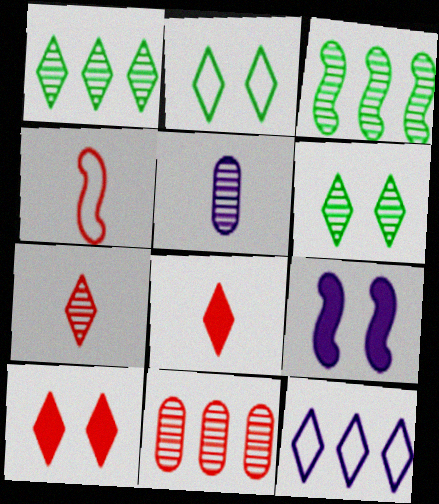[[3, 4, 9], 
[4, 10, 11], 
[5, 9, 12], 
[6, 8, 12]]